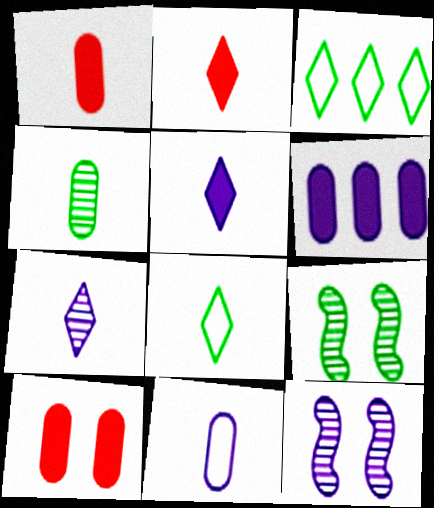[[1, 3, 12], 
[1, 4, 11], 
[2, 7, 8]]